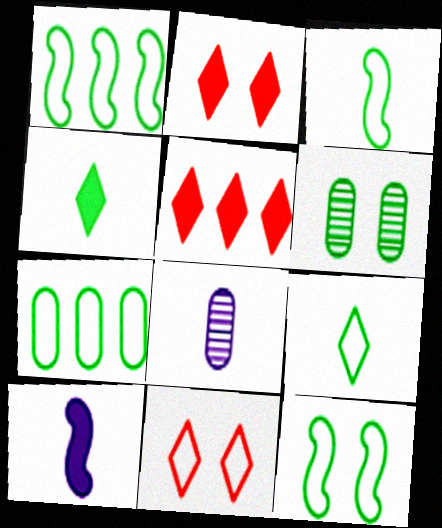[[1, 2, 8], 
[1, 3, 12], 
[1, 4, 6], 
[5, 8, 12], 
[7, 9, 12]]